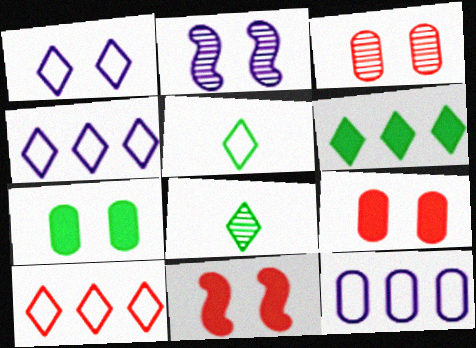[[1, 5, 10], 
[8, 11, 12]]